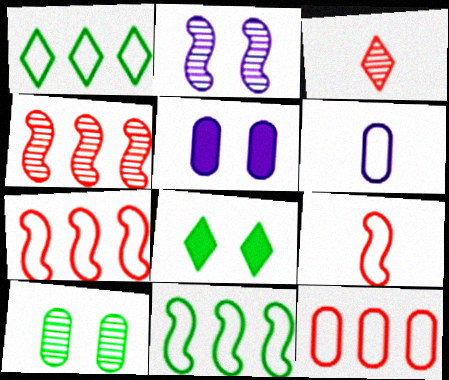[[3, 5, 11], 
[4, 6, 8]]